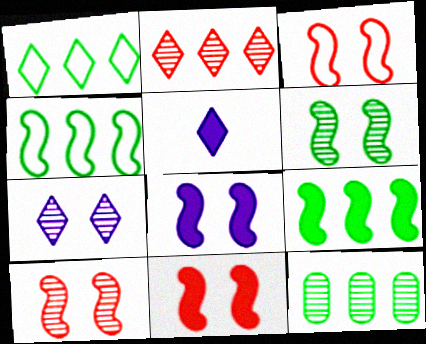[[1, 9, 12], 
[3, 5, 12], 
[3, 6, 8], 
[3, 10, 11]]